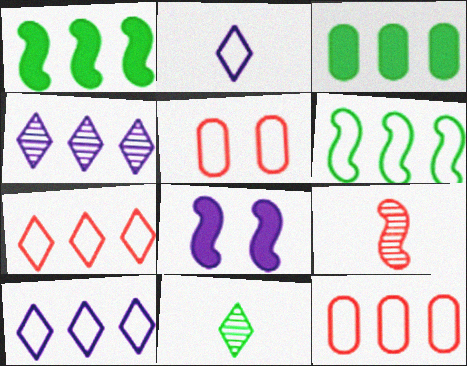[[1, 4, 12], 
[2, 5, 6], 
[6, 8, 9], 
[6, 10, 12], 
[8, 11, 12]]